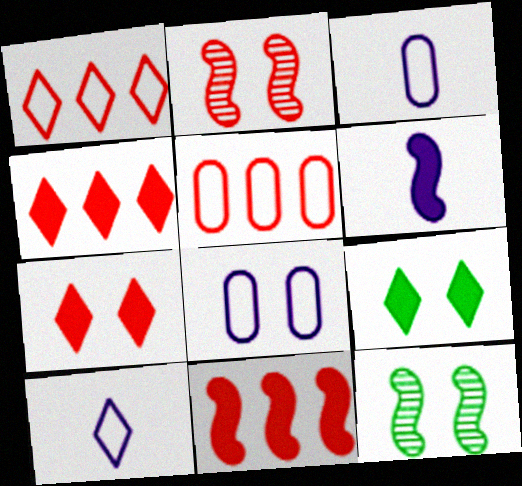[[2, 8, 9], 
[3, 4, 12], 
[7, 8, 12]]